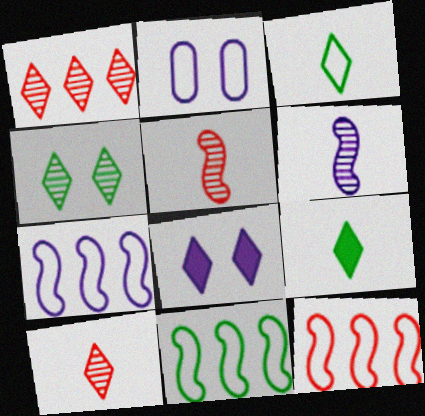[[1, 3, 8], 
[2, 3, 12], 
[7, 11, 12]]